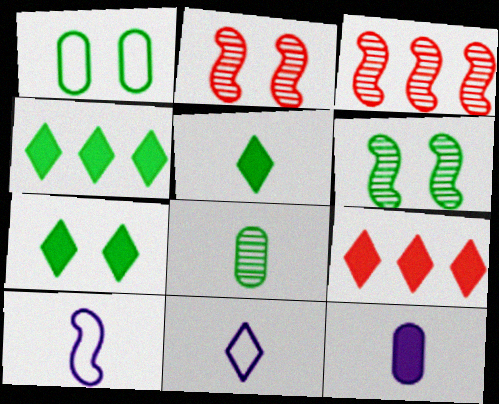[[1, 6, 7], 
[4, 5, 7]]